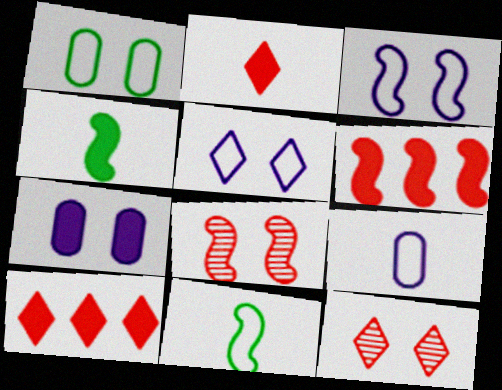[[4, 7, 10]]